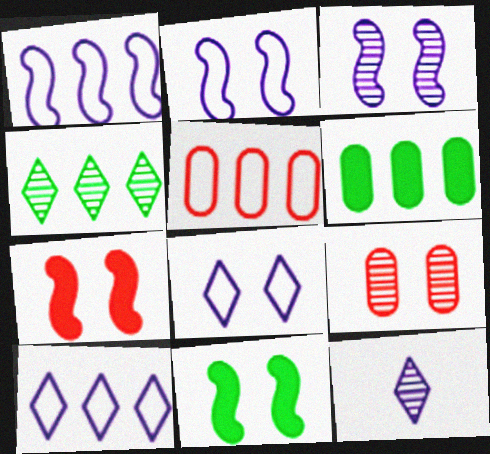[[5, 11, 12], 
[8, 9, 11]]